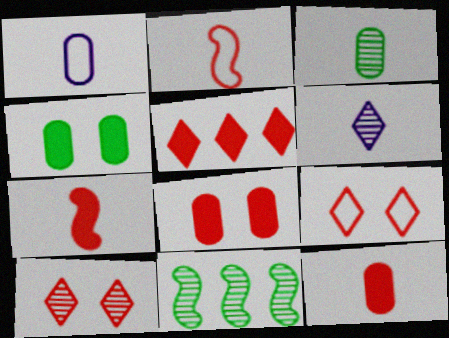[[1, 3, 12], 
[5, 7, 8]]